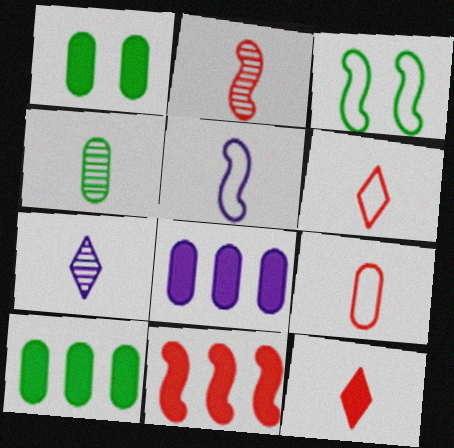[[2, 4, 7], 
[2, 9, 12], 
[4, 5, 12]]